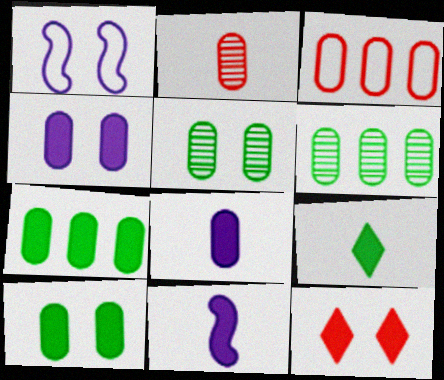[[1, 5, 12], 
[3, 5, 8], 
[7, 11, 12]]